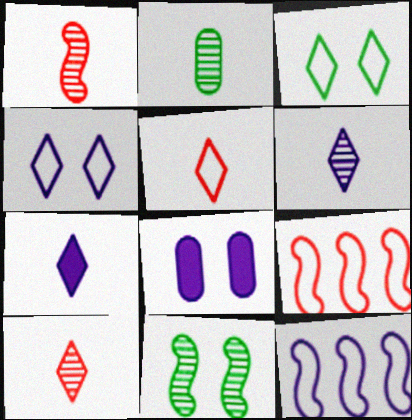[[1, 2, 6], 
[6, 8, 12]]